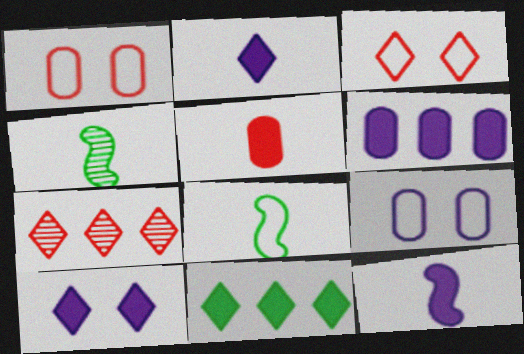[[3, 4, 6], 
[6, 10, 12]]